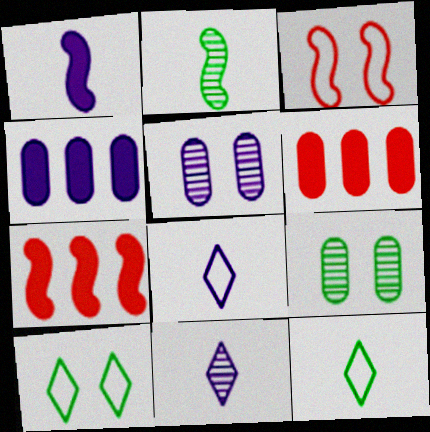[[5, 7, 12], 
[7, 8, 9]]